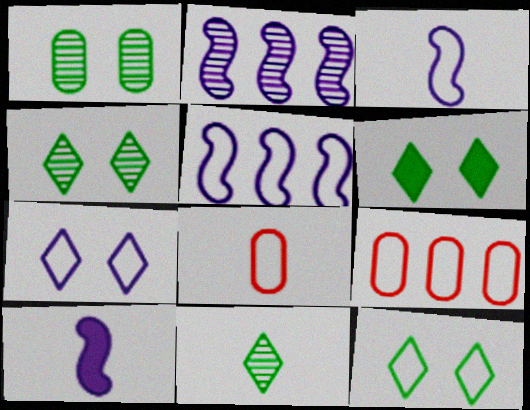[[2, 6, 8], 
[3, 9, 12], 
[4, 6, 12], 
[4, 9, 10], 
[5, 8, 12], 
[8, 10, 11]]